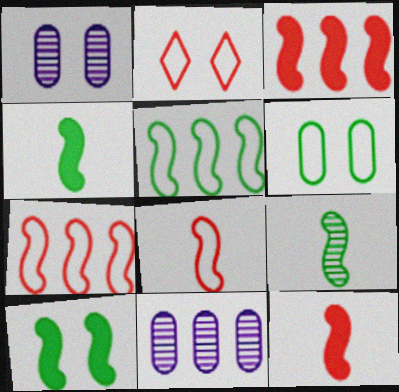[[1, 2, 10], 
[2, 4, 11], 
[5, 9, 10]]